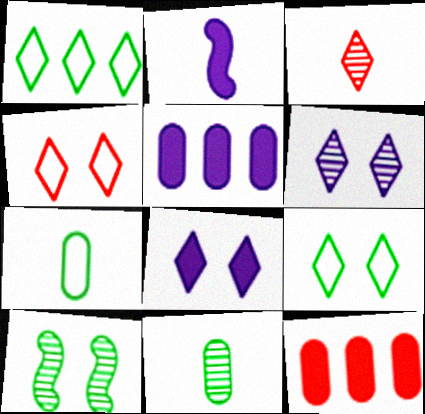[[1, 3, 8], 
[2, 3, 7], 
[2, 5, 8]]